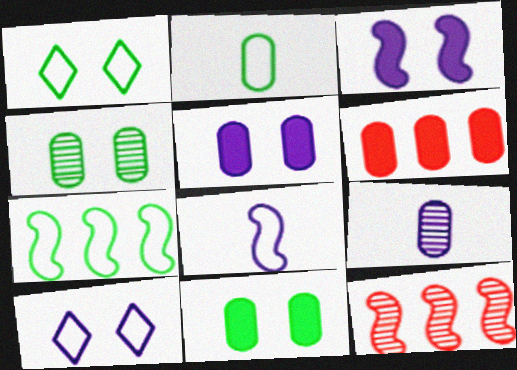[[1, 2, 7]]